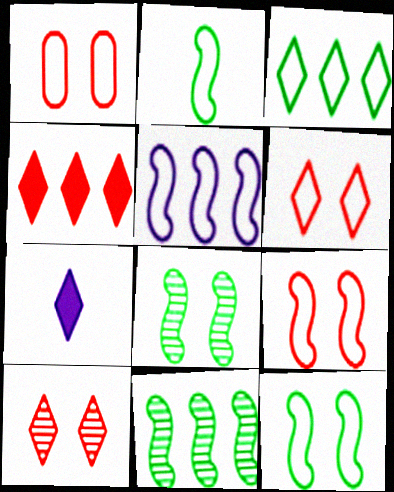[[1, 6, 9], 
[1, 7, 11], 
[2, 5, 9], 
[3, 7, 10]]